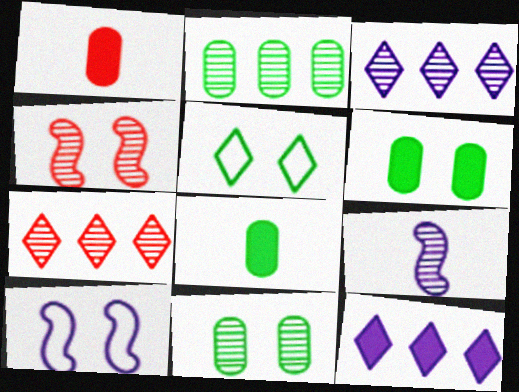[[7, 8, 10], 
[7, 9, 11]]